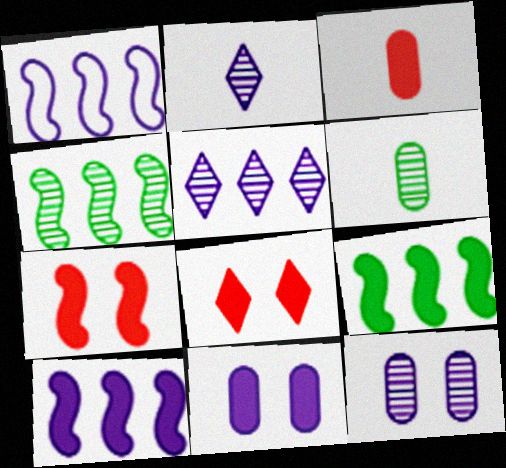[[1, 2, 11], 
[1, 6, 8]]